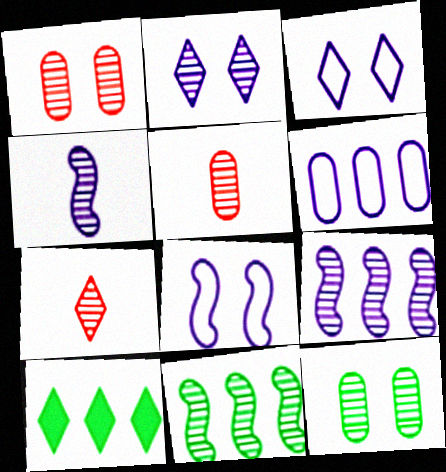[[2, 5, 11], 
[3, 7, 10], 
[5, 8, 10], 
[7, 9, 12]]